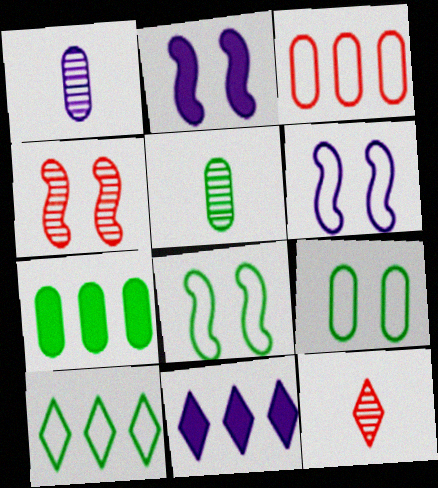[[1, 6, 11], 
[2, 4, 8], 
[5, 7, 9], 
[6, 7, 12]]